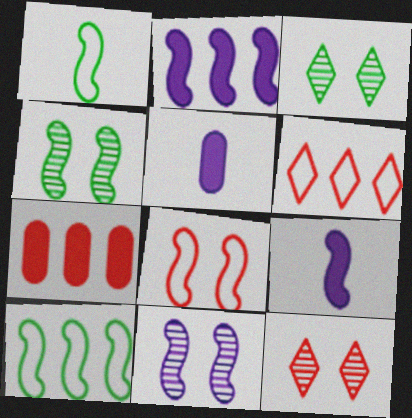[[4, 5, 6], 
[5, 10, 12]]